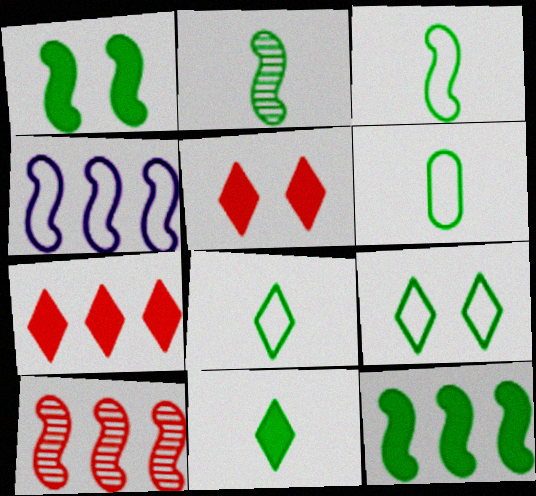[[2, 6, 11], 
[3, 6, 8], 
[4, 10, 12]]